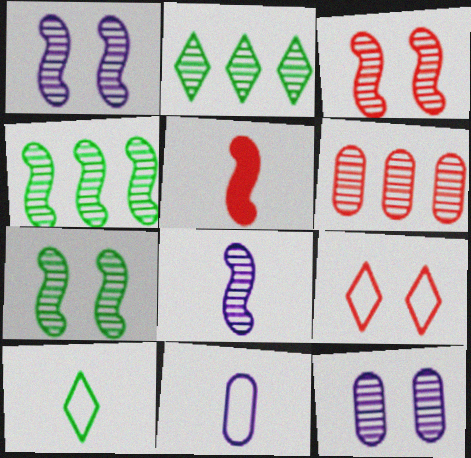[[1, 3, 7], 
[3, 4, 8], 
[5, 6, 9]]